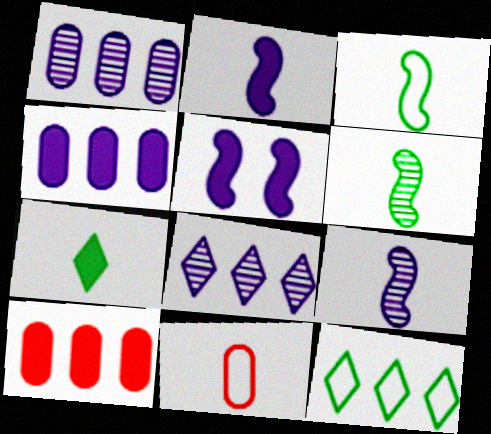[[5, 7, 10], 
[7, 9, 11]]